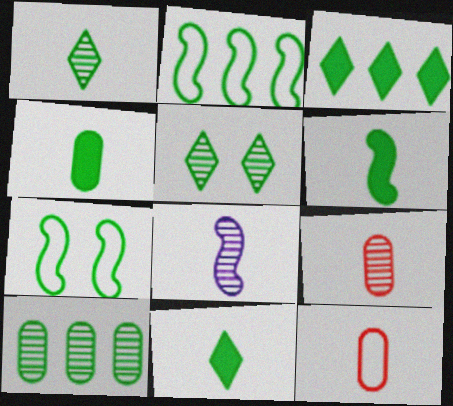[[1, 8, 9], 
[2, 3, 10], 
[2, 4, 5], 
[4, 6, 11], 
[7, 10, 11], 
[8, 11, 12]]